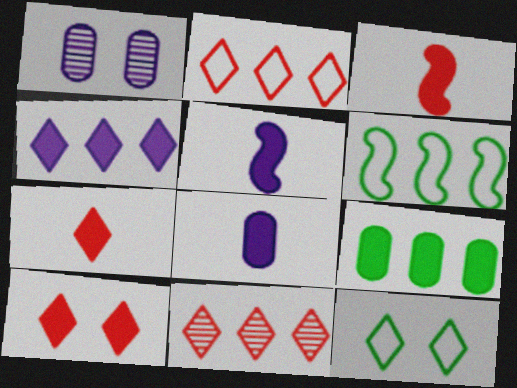[[1, 6, 7], 
[5, 9, 10]]